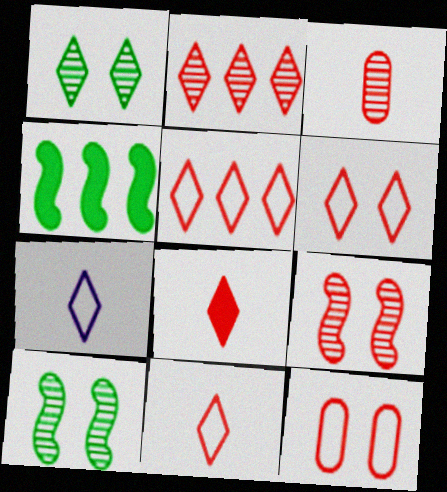[[2, 3, 9], 
[2, 6, 8], 
[5, 6, 11]]